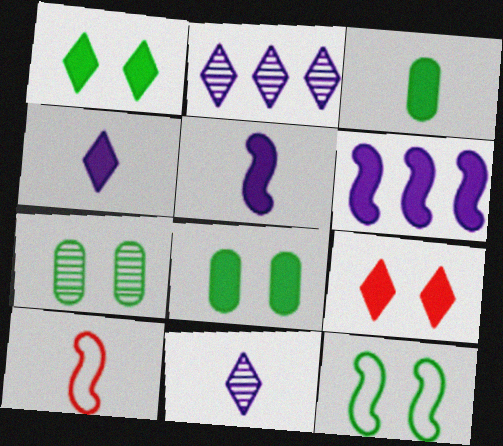[[1, 7, 12], 
[2, 8, 10], 
[3, 6, 9], 
[3, 10, 11]]